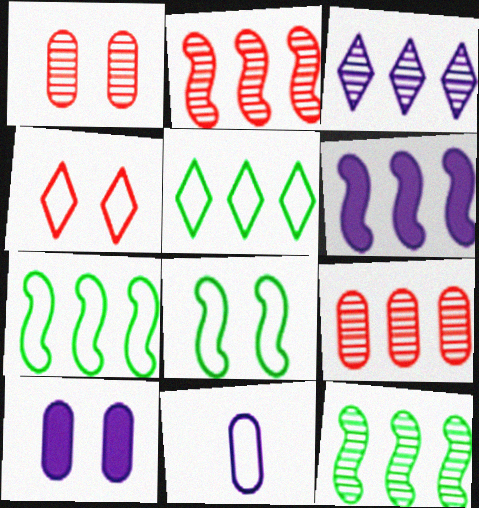[[2, 6, 7], 
[3, 9, 12], 
[4, 7, 11], 
[5, 6, 9]]